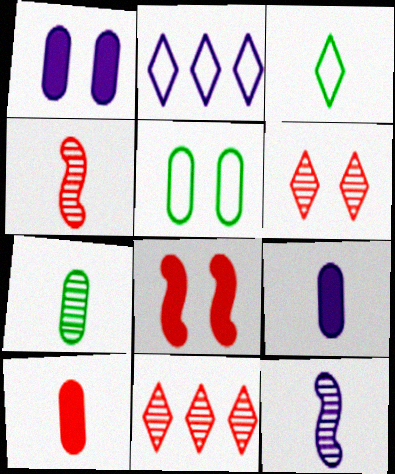[[1, 2, 12], 
[2, 7, 8], 
[3, 4, 9], 
[3, 10, 12]]